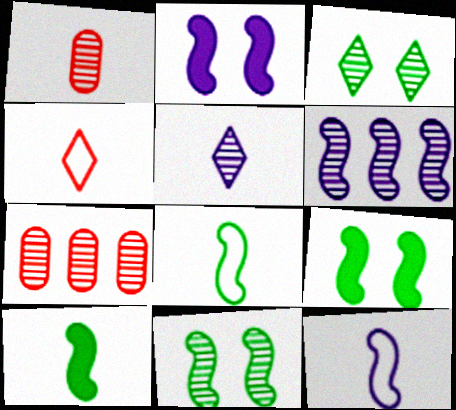[[1, 3, 6], 
[2, 6, 12], 
[5, 7, 11]]